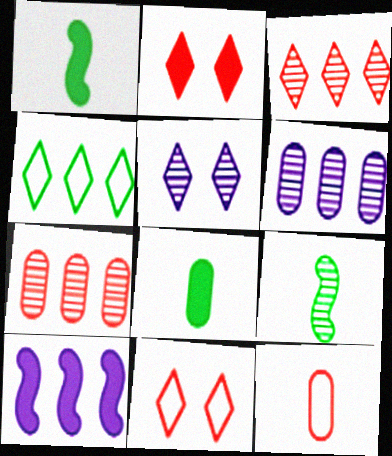[[1, 6, 11], 
[2, 8, 10], 
[4, 7, 10], 
[5, 7, 9]]